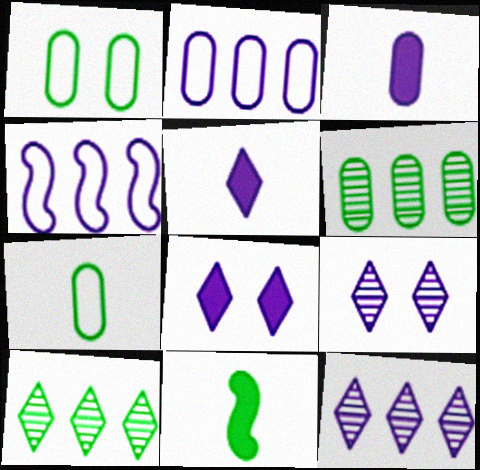[[1, 10, 11], 
[3, 4, 9]]